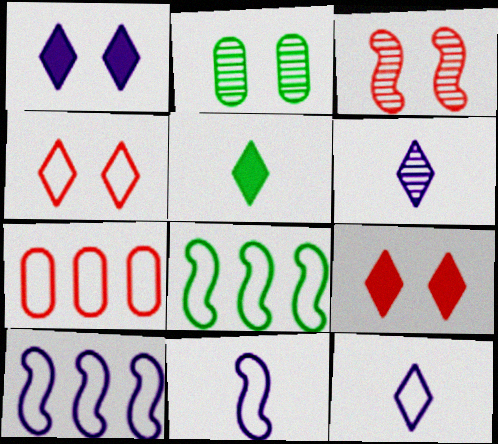[[2, 5, 8]]